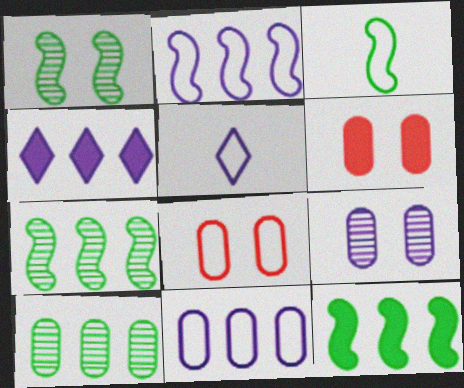[[1, 3, 12], 
[5, 6, 7]]